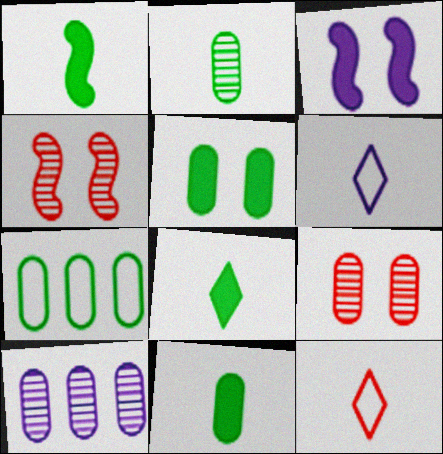[[1, 8, 11], 
[2, 5, 7], 
[2, 9, 10], 
[3, 6, 10]]